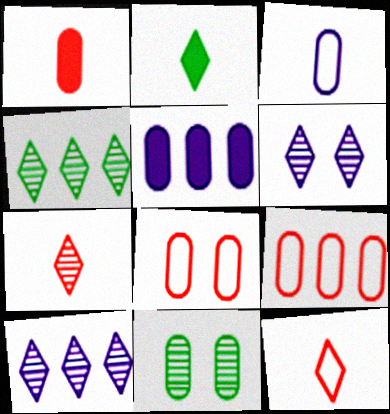[[4, 6, 7]]